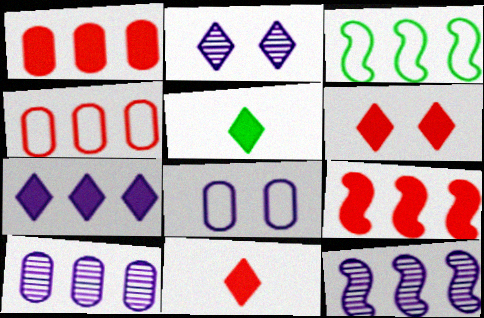[[3, 9, 12], 
[5, 6, 7]]